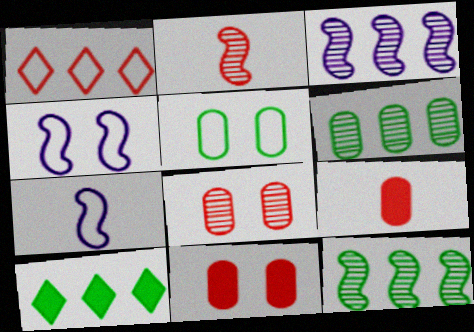[[1, 2, 11], 
[1, 5, 7], 
[7, 8, 10]]